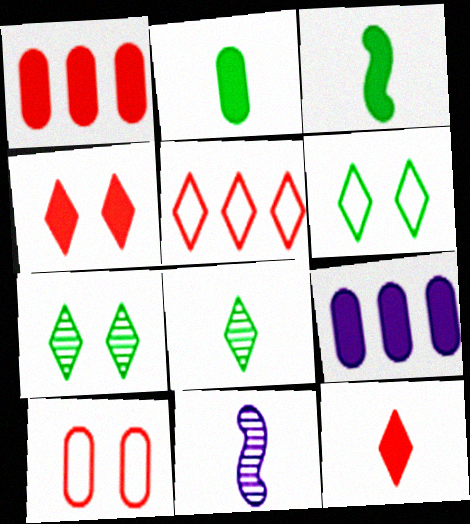[[1, 6, 11], 
[3, 4, 9]]